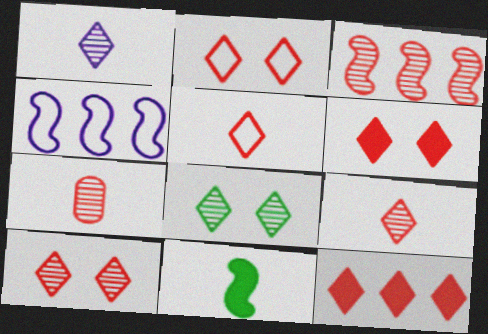[[2, 6, 10], 
[2, 9, 12], 
[3, 7, 10], 
[5, 10, 12]]